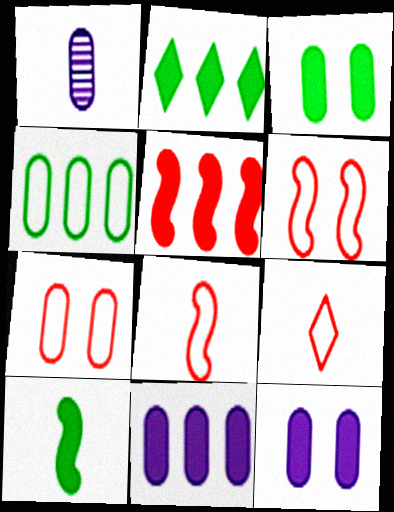[[1, 2, 6], 
[1, 9, 10], 
[2, 3, 10], 
[2, 5, 11]]